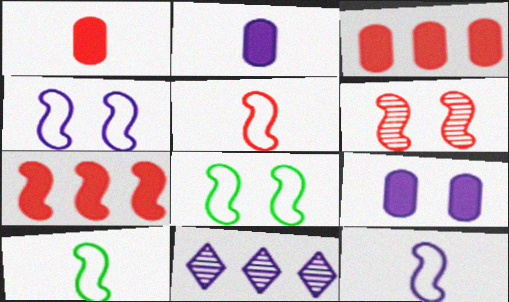[[1, 8, 11], 
[2, 4, 11], 
[5, 6, 7], 
[5, 10, 12], 
[9, 11, 12]]